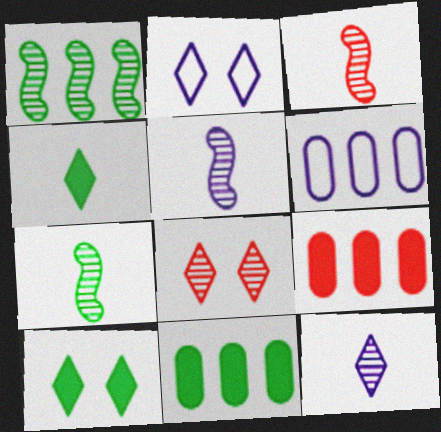[[2, 3, 11], 
[2, 7, 9], 
[2, 8, 10], 
[3, 5, 7], 
[3, 6, 10]]